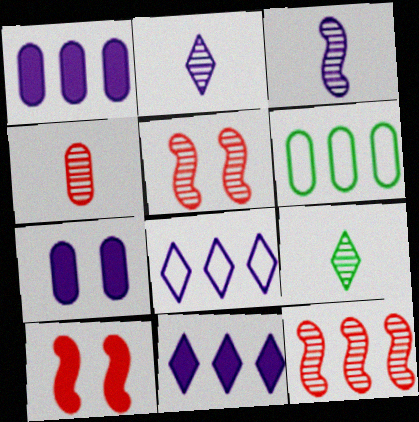[[2, 6, 10], 
[3, 4, 9], 
[3, 7, 8], 
[4, 6, 7], 
[6, 11, 12]]